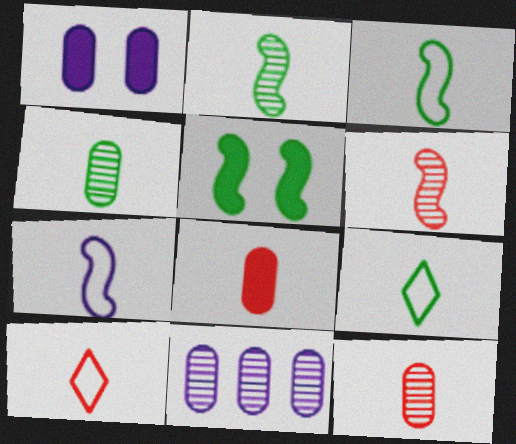[[5, 10, 11], 
[6, 8, 10]]